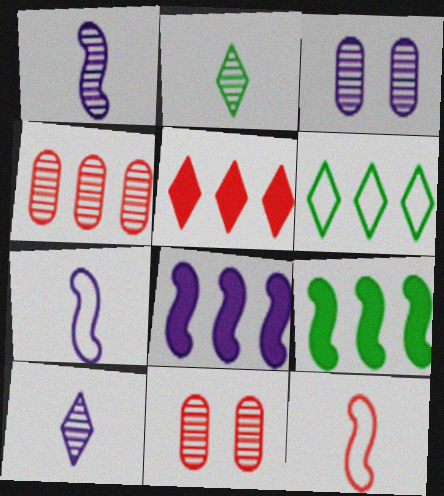[[4, 6, 8], 
[5, 11, 12]]